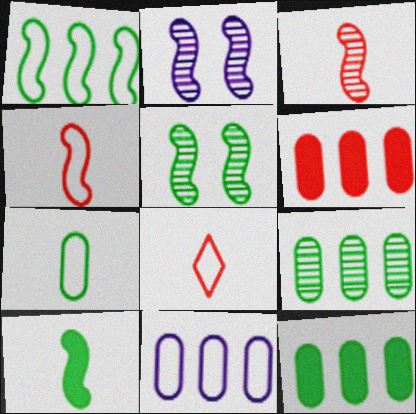[[1, 5, 10], 
[2, 8, 12], 
[6, 9, 11]]